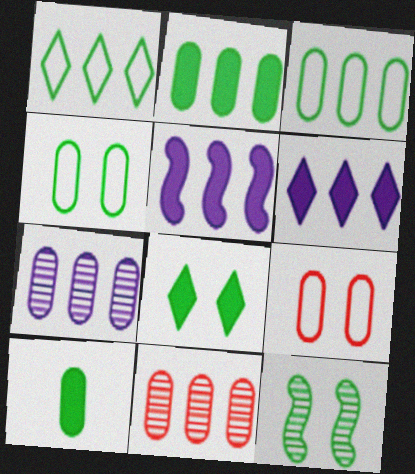[[1, 5, 11], 
[1, 10, 12], 
[4, 8, 12], 
[7, 9, 10]]